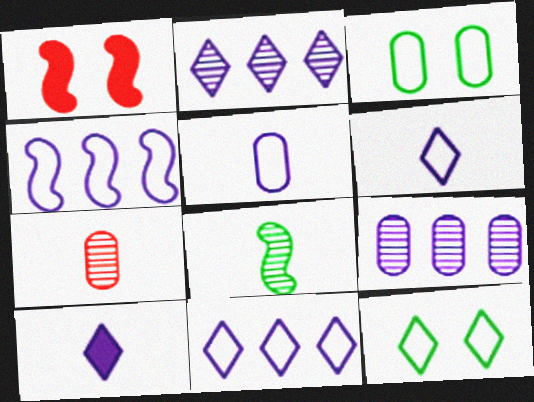[[1, 4, 8]]